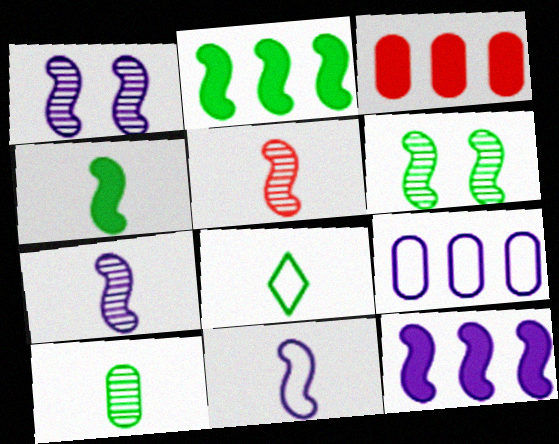[[1, 3, 8], 
[1, 11, 12], 
[4, 5, 11], 
[4, 8, 10]]